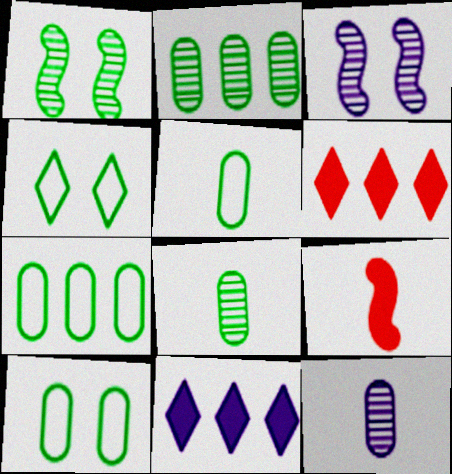[[3, 5, 6], 
[5, 7, 10]]